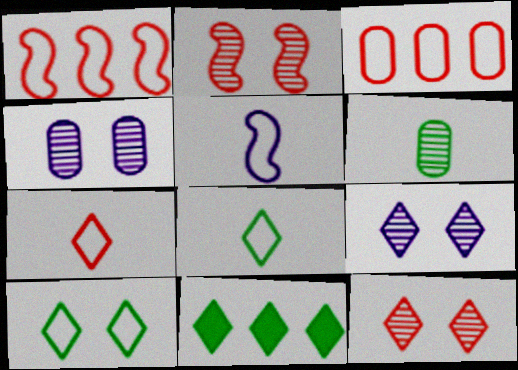[[3, 5, 10], 
[7, 9, 11]]